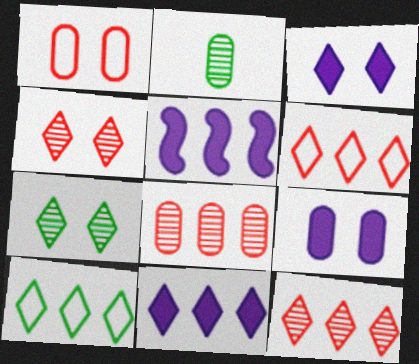[[5, 8, 10], 
[10, 11, 12]]